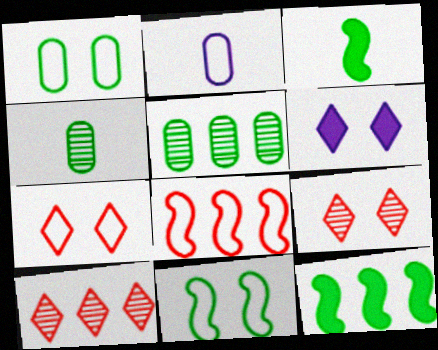[[2, 9, 12], 
[4, 6, 8]]